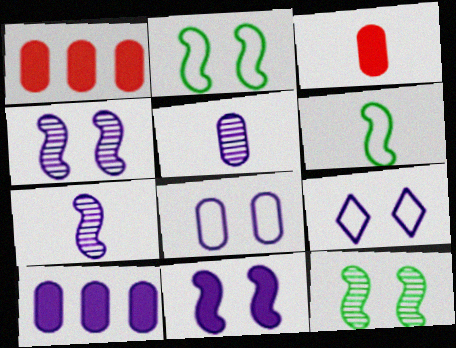[[5, 8, 10], 
[7, 9, 10]]